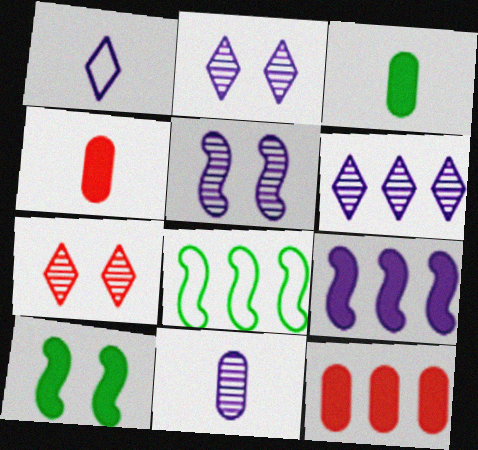[[2, 4, 8], 
[5, 6, 11], 
[6, 8, 12]]